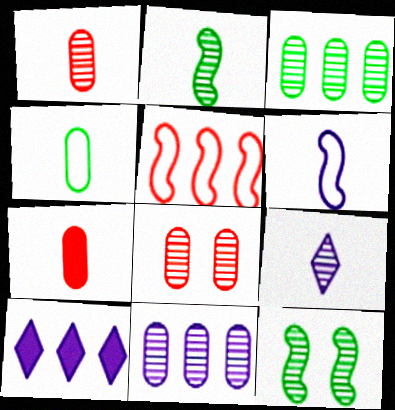[[1, 2, 9], 
[3, 5, 10]]